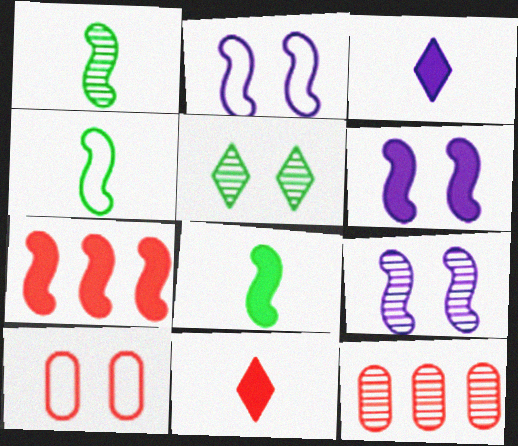[[1, 2, 7], 
[1, 4, 8], 
[2, 6, 9], 
[4, 7, 9], 
[5, 6, 10], 
[6, 7, 8]]